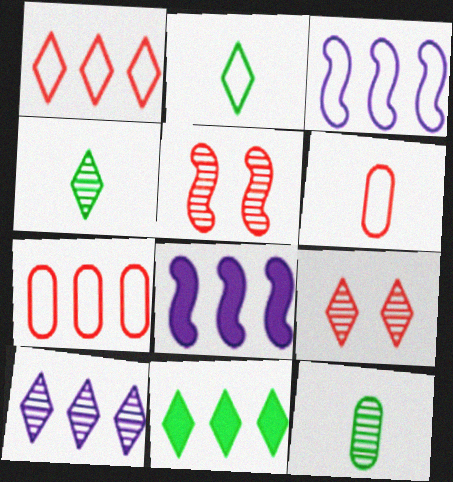[[1, 10, 11], 
[4, 9, 10], 
[5, 10, 12]]